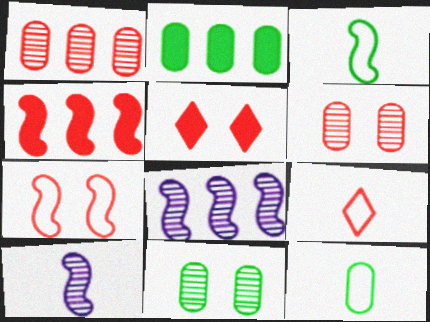[[2, 11, 12], 
[4, 6, 9], 
[5, 6, 7], 
[5, 8, 12]]